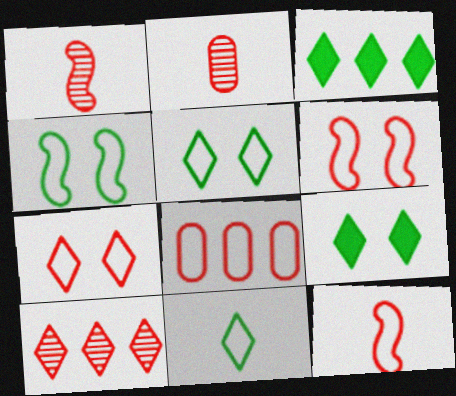[[7, 8, 12]]